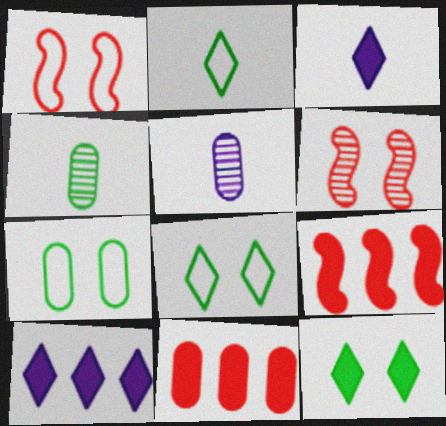[[1, 4, 10], 
[5, 7, 11], 
[5, 8, 9]]